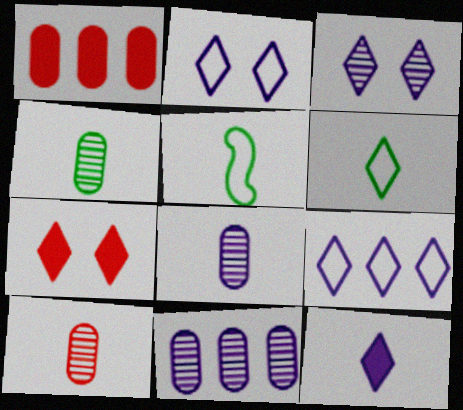[[1, 3, 5], 
[3, 9, 12], 
[4, 8, 10], 
[5, 7, 11], 
[5, 10, 12]]